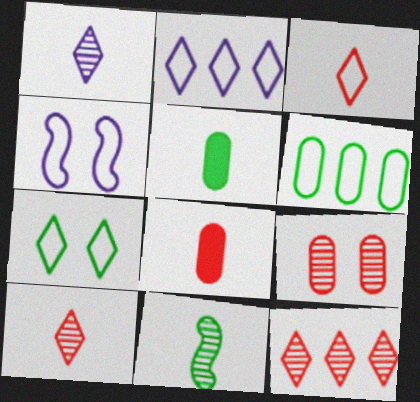[[2, 3, 7], 
[3, 4, 6], 
[4, 5, 12]]